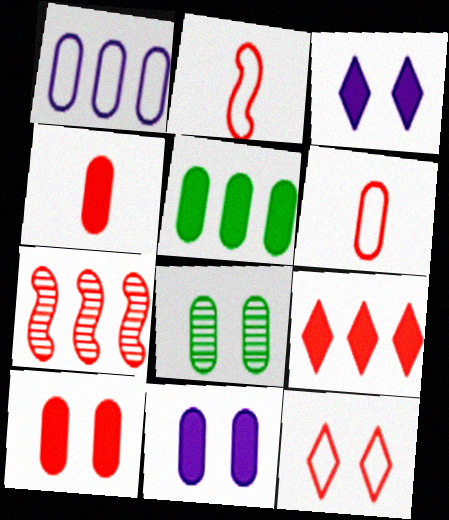[[1, 4, 8], 
[4, 5, 11], 
[4, 7, 12]]